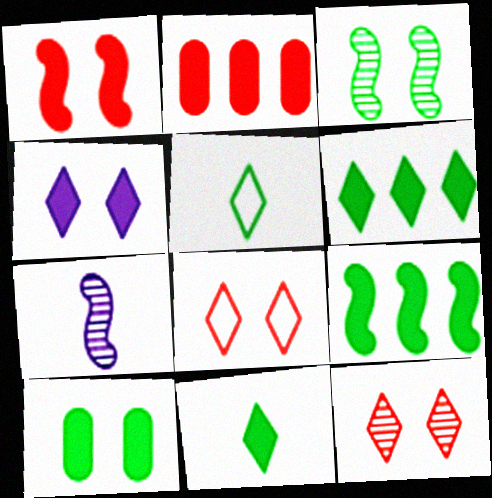[[1, 4, 10], 
[9, 10, 11]]